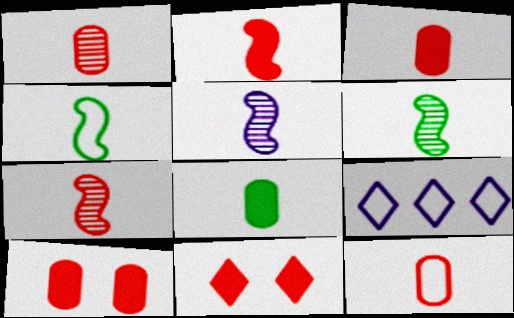[[1, 3, 12], 
[2, 4, 5], 
[5, 6, 7], 
[6, 9, 10]]